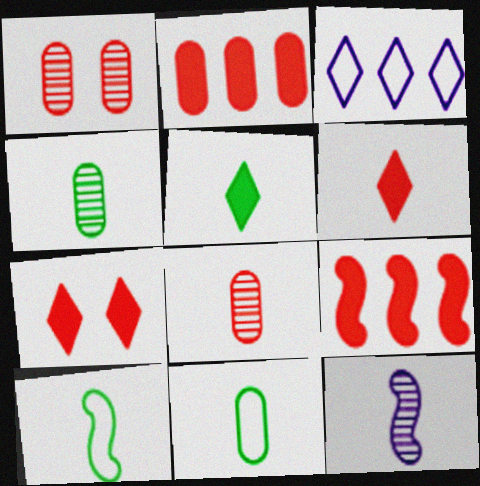[[4, 5, 10], 
[6, 11, 12]]